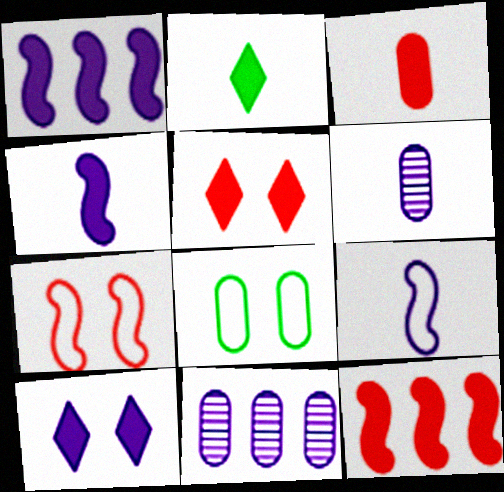[[2, 3, 4], 
[2, 7, 11], 
[3, 5, 12], 
[3, 8, 11], 
[9, 10, 11]]